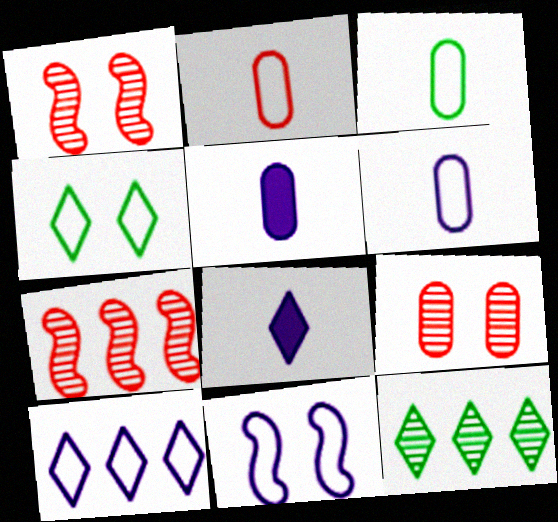[[2, 3, 6], 
[4, 5, 7], 
[6, 10, 11]]